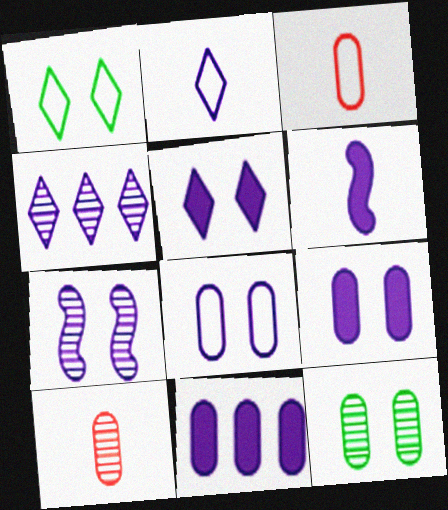[[2, 4, 5], 
[2, 7, 11], 
[3, 11, 12], 
[4, 6, 8], 
[5, 6, 11], 
[5, 7, 8]]